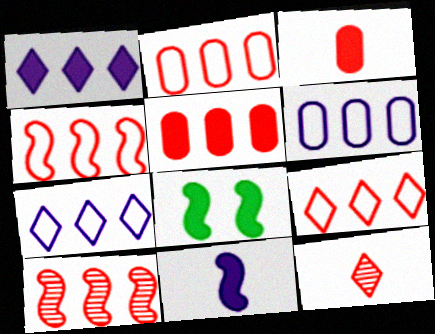[[1, 3, 8], 
[2, 4, 9], 
[5, 9, 10], 
[6, 8, 12]]